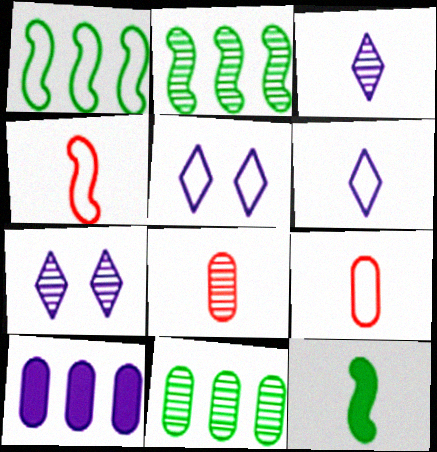[[1, 5, 9], 
[2, 7, 8], 
[3, 9, 12], 
[6, 8, 12]]